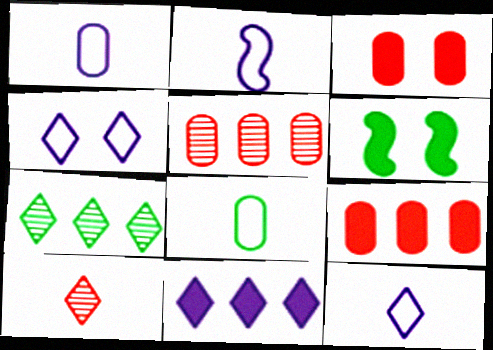[[1, 2, 12], 
[2, 3, 7], 
[5, 6, 12], 
[6, 7, 8]]